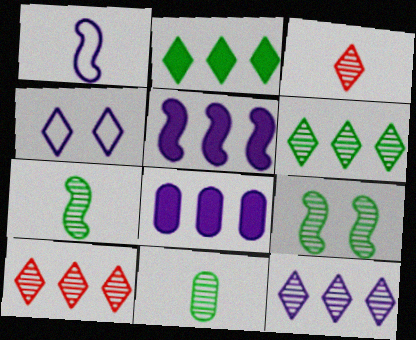[[2, 3, 4], 
[6, 9, 11], 
[6, 10, 12]]